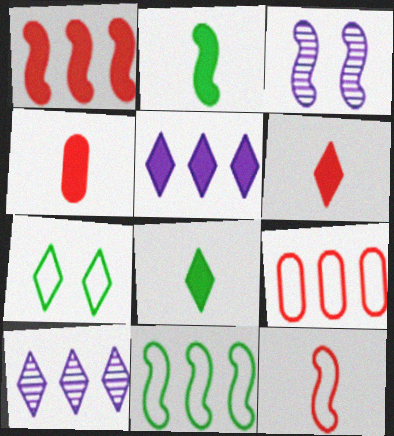[[3, 8, 9], 
[6, 7, 10]]